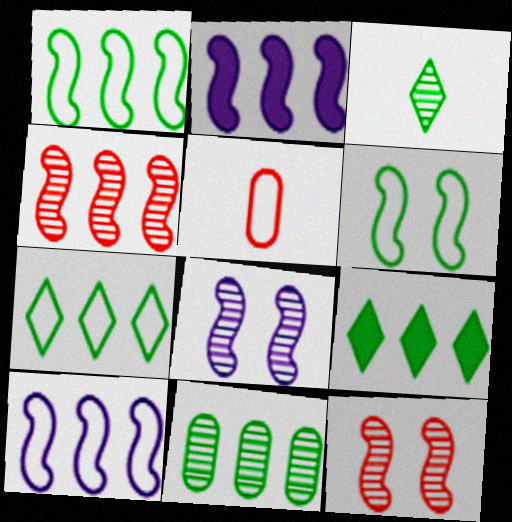[[1, 2, 4], 
[1, 9, 11], 
[5, 8, 9]]